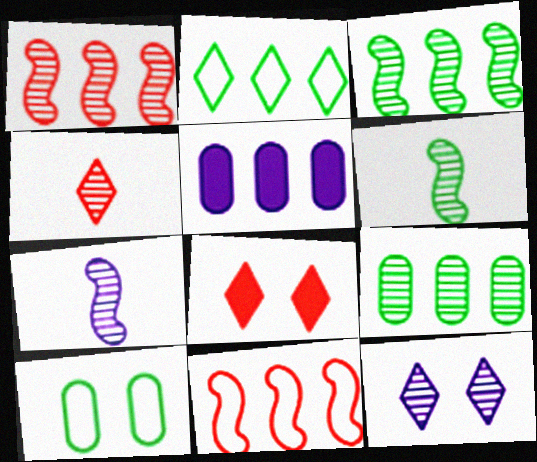[[1, 2, 5]]